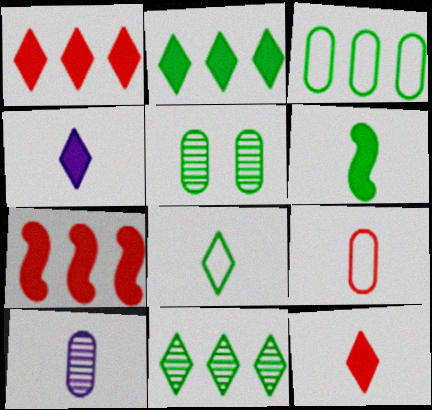[]